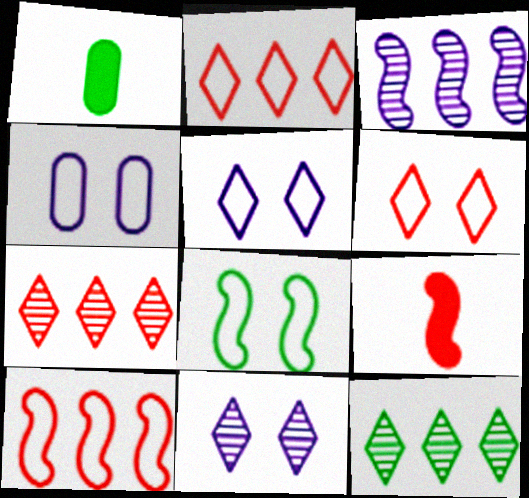[[1, 3, 6], 
[1, 8, 12], 
[1, 10, 11], 
[3, 8, 9], 
[4, 6, 8], 
[4, 9, 12]]